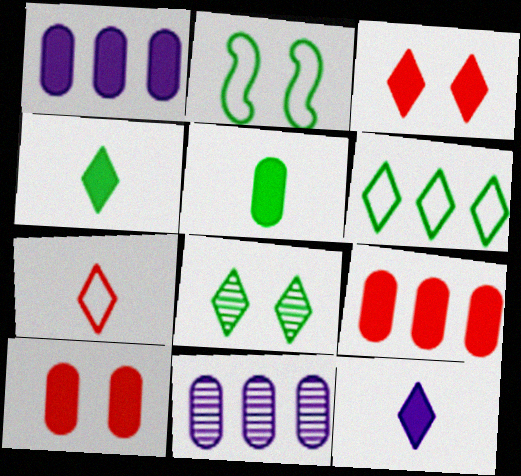[[1, 5, 10], 
[4, 6, 8]]